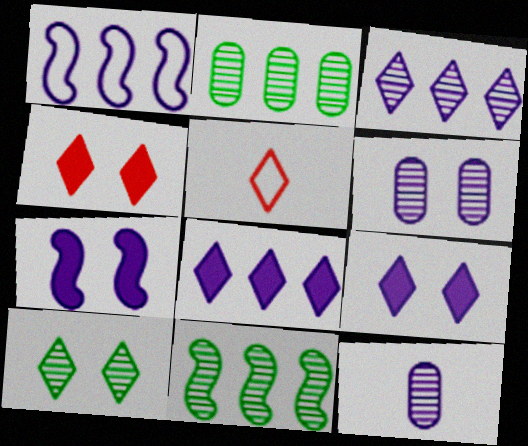[[1, 9, 12], 
[2, 5, 7], 
[5, 8, 10]]